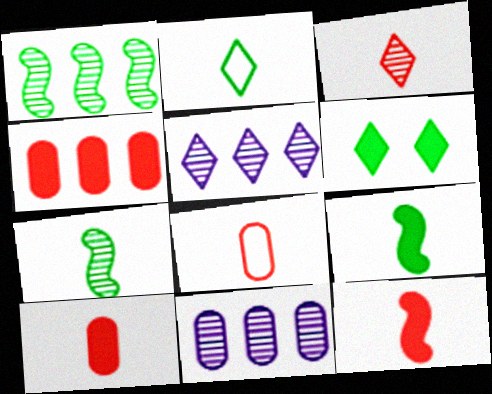[[3, 8, 12]]